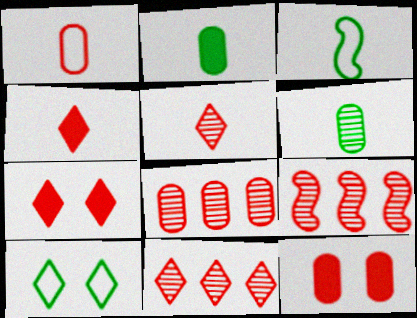[[1, 7, 9], 
[1, 8, 12], 
[8, 9, 11]]